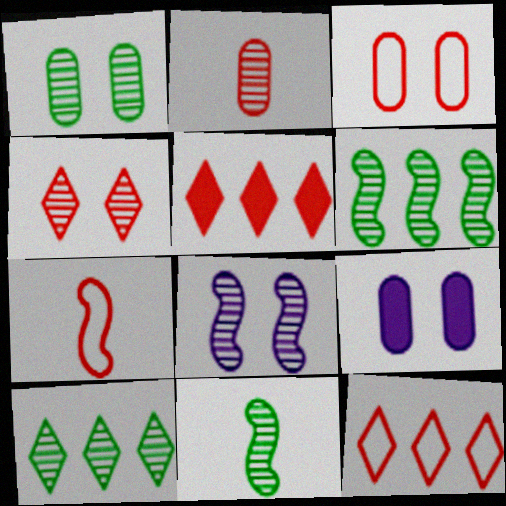[[1, 3, 9], 
[1, 4, 8], 
[1, 10, 11], 
[2, 8, 10], 
[3, 7, 12], 
[7, 9, 10], 
[9, 11, 12]]